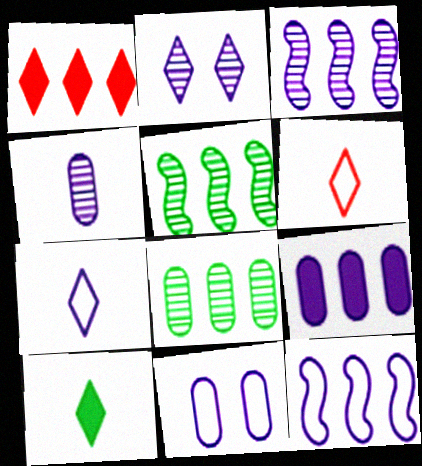[[1, 8, 12], 
[2, 3, 4], 
[4, 9, 11], 
[7, 11, 12]]